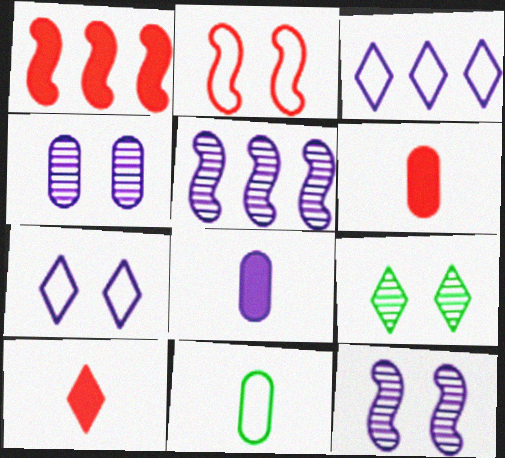[[2, 3, 11], 
[3, 8, 12], 
[3, 9, 10], 
[5, 7, 8]]